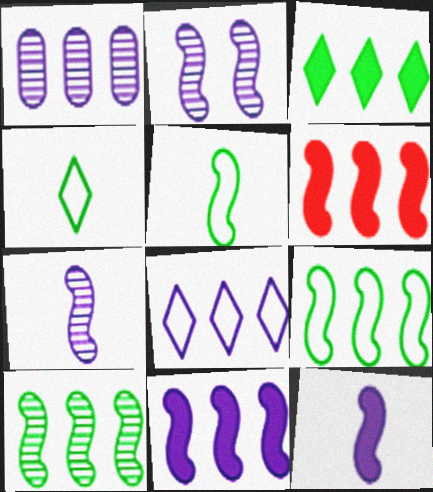[[1, 8, 11], 
[2, 5, 6]]